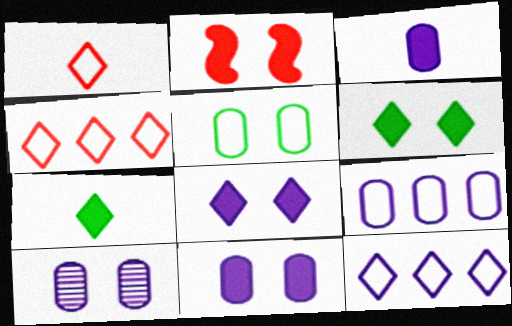[[2, 6, 11], 
[3, 9, 10]]